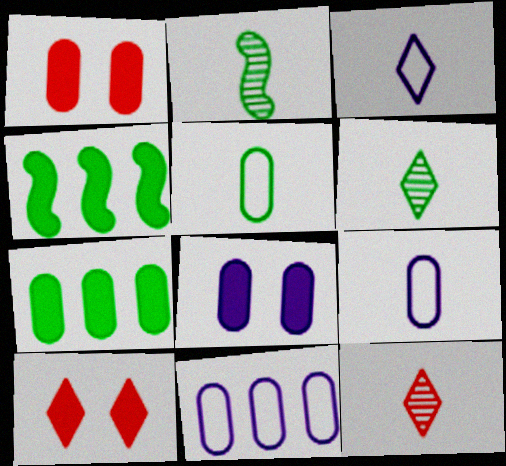[[2, 10, 11]]